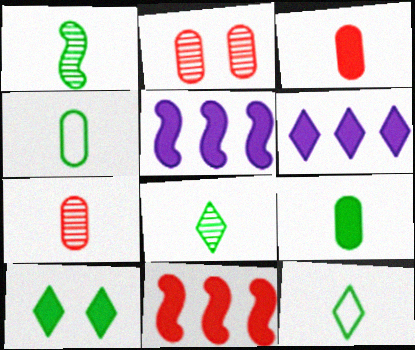[[1, 9, 12], 
[2, 5, 12], 
[3, 5, 10]]